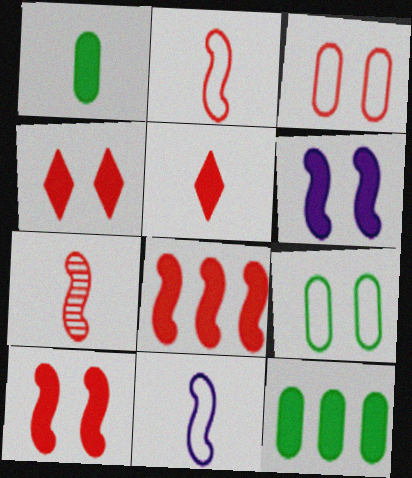[[5, 6, 12]]